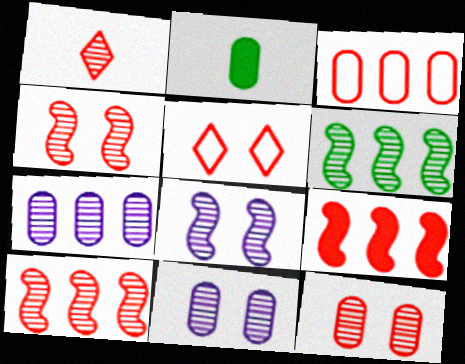[[1, 6, 11], 
[1, 10, 12], 
[2, 3, 11]]